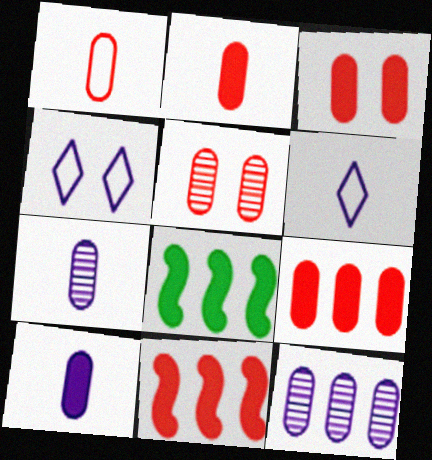[[1, 5, 9], 
[2, 3, 9], 
[5, 6, 8]]